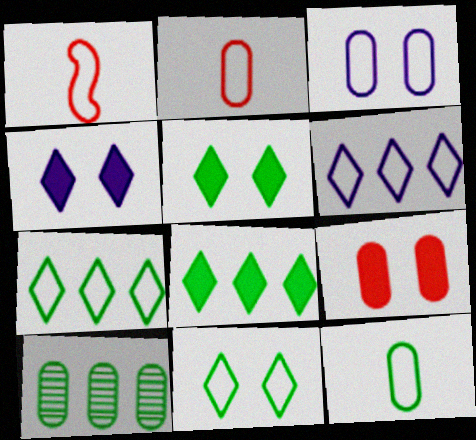[[1, 3, 7], 
[1, 4, 10]]